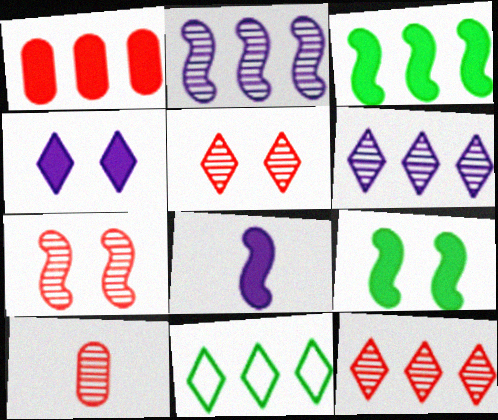[[1, 2, 11], 
[7, 10, 12]]